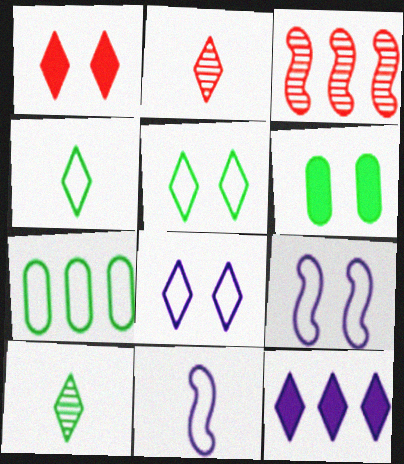[[2, 5, 12], 
[3, 7, 12]]